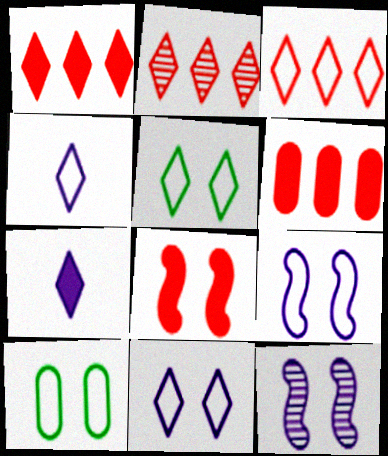[[1, 2, 3], 
[2, 5, 7], 
[3, 4, 5]]